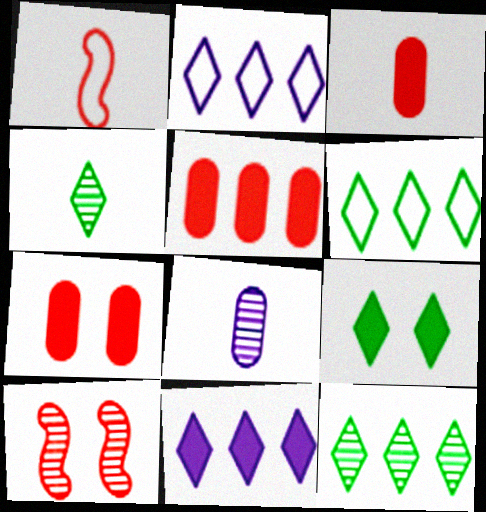[[3, 5, 7], 
[4, 6, 9], 
[8, 10, 12]]